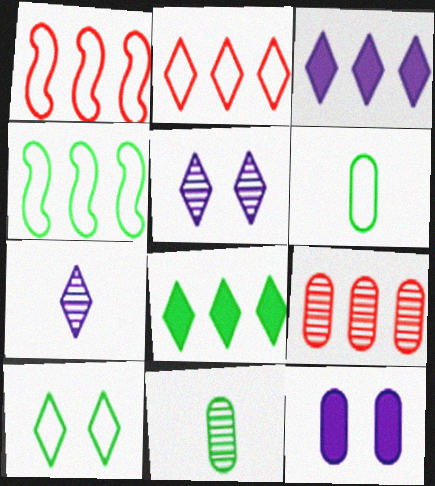[[3, 4, 9], 
[4, 6, 10], 
[6, 9, 12]]